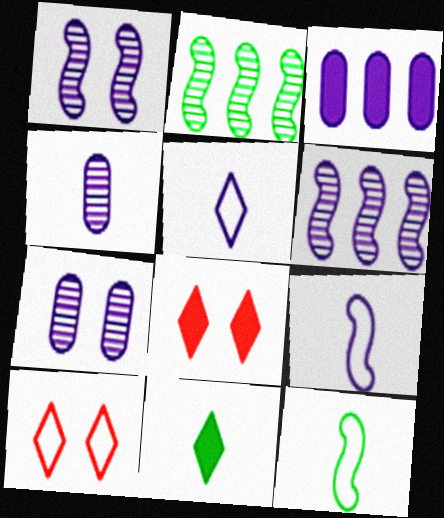[[1, 3, 5]]